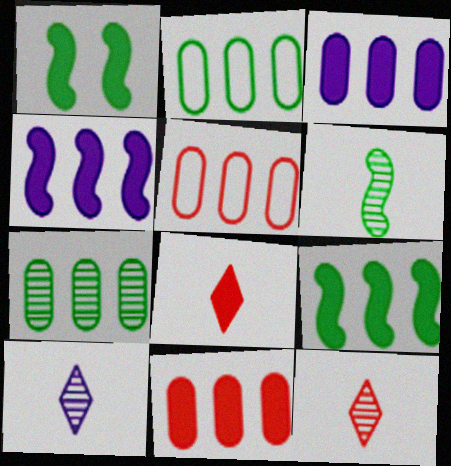[[1, 3, 8], 
[1, 5, 10], 
[3, 5, 7]]